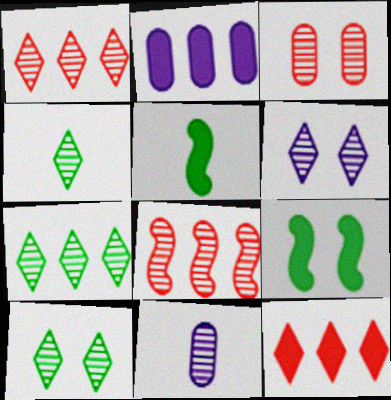[[1, 4, 6], 
[4, 7, 10], 
[8, 10, 11]]